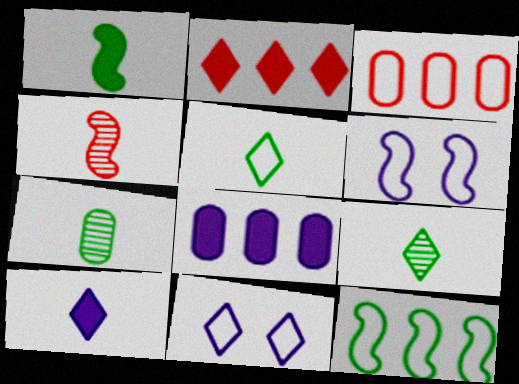[[1, 5, 7], 
[2, 6, 7], 
[2, 9, 11], 
[3, 5, 6]]